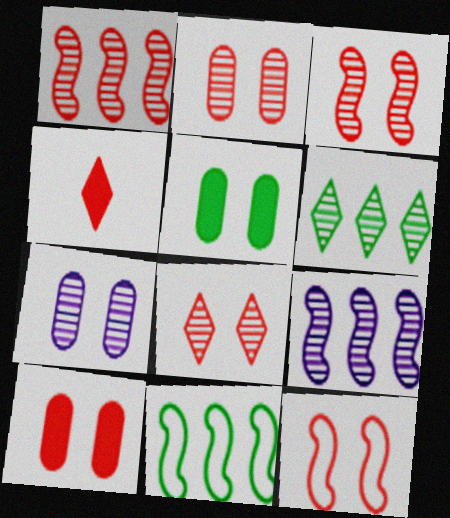[[2, 3, 8], 
[4, 7, 11], 
[8, 10, 12]]